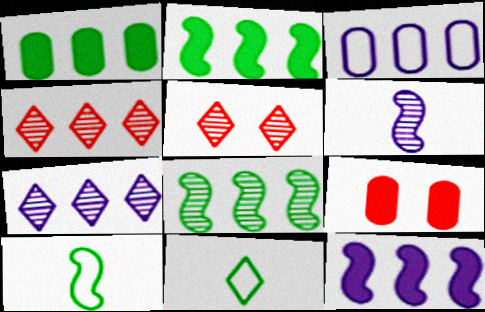[[2, 3, 4], 
[3, 7, 12], 
[7, 9, 10]]